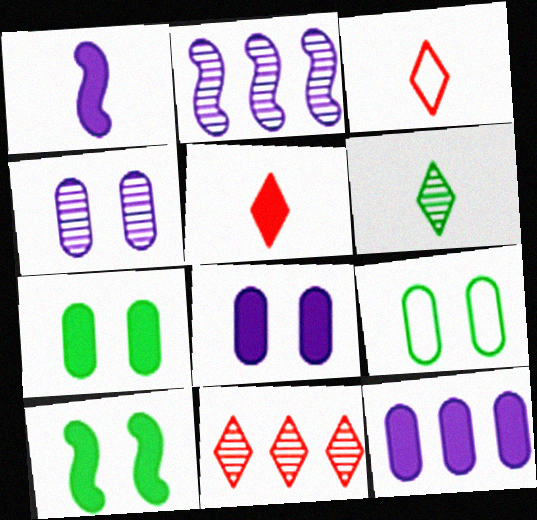[[1, 9, 11], 
[2, 3, 7], 
[2, 5, 9], 
[5, 10, 12]]